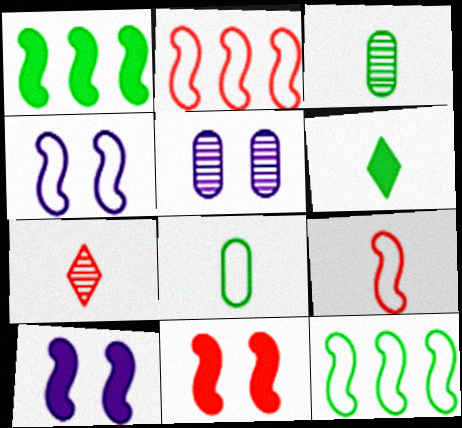[[2, 5, 6], 
[4, 9, 12]]